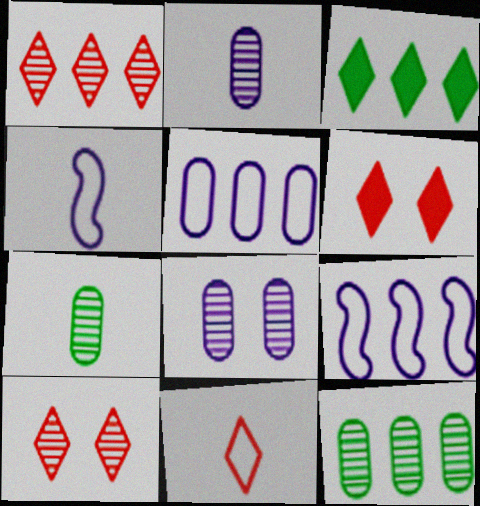[[1, 6, 11], 
[4, 6, 12], 
[6, 7, 9]]